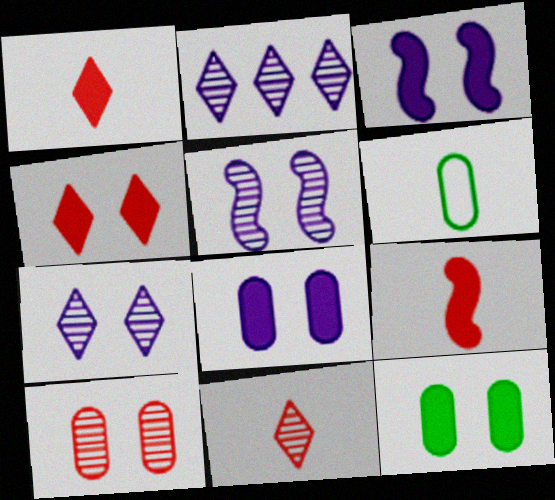[[3, 4, 12]]